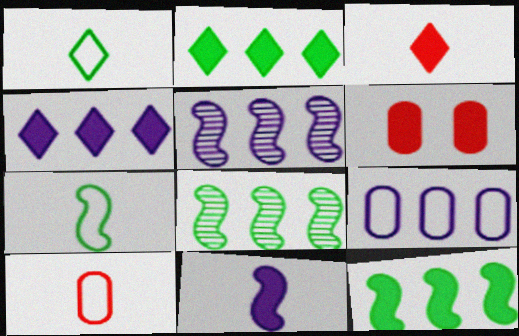[[1, 5, 6], 
[2, 6, 11], 
[4, 5, 9]]